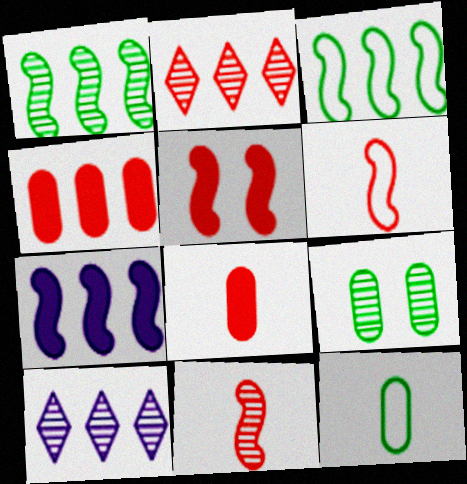[[3, 4, 10], 
[5, 10, 12], 
[9, 10, 11]]